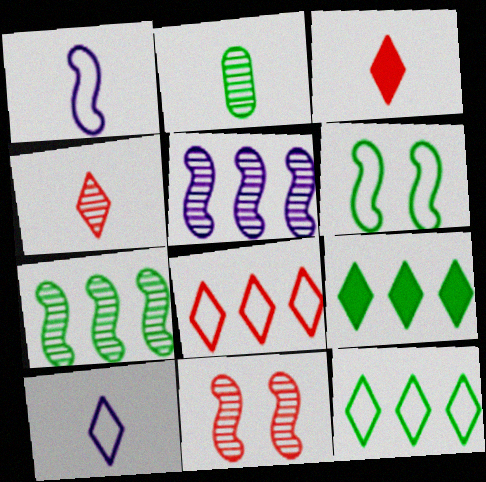[[1, 2, 3], 
[2, 6, 9]]